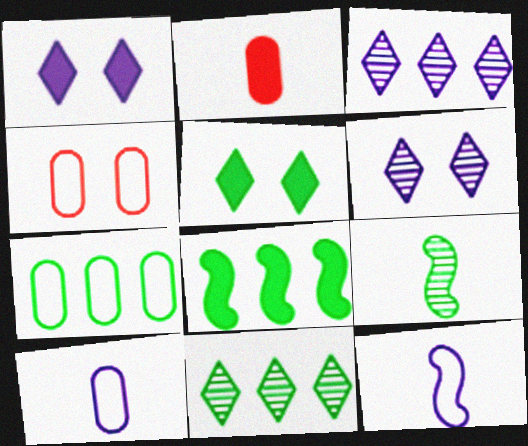[[1, 2, 8], 
[4, 7, 10], 
[5, 7, 9], 
[7, 8, 11]]